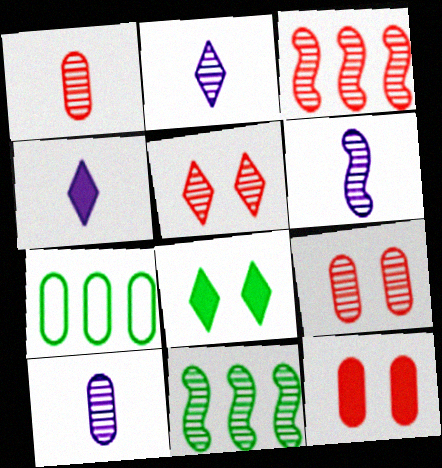[[1, 3, 5], 
[2, 6, 10], 
[2, 9, 11], 
[5, 10, 11], 
[7, 10, 12]]